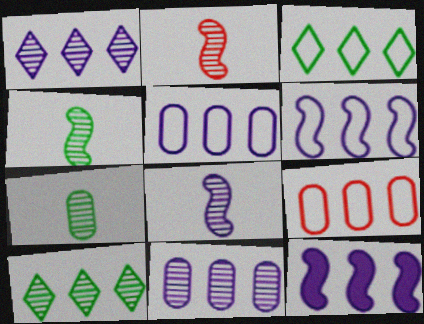[[1, 5, 12], 
[2, 4, 8], 
[3, 6, 9], 
[9, 10, 12]]